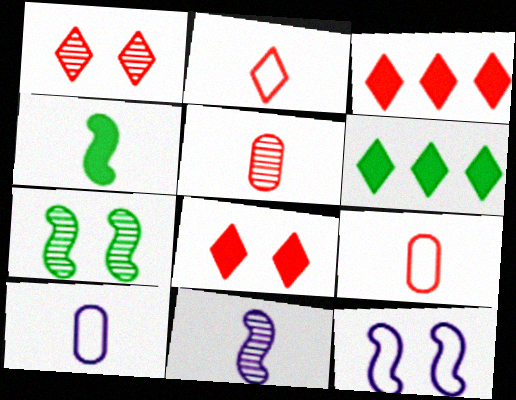[[1, 2, 3], 
[3, 7, 10], 
[5, 6, 12]]